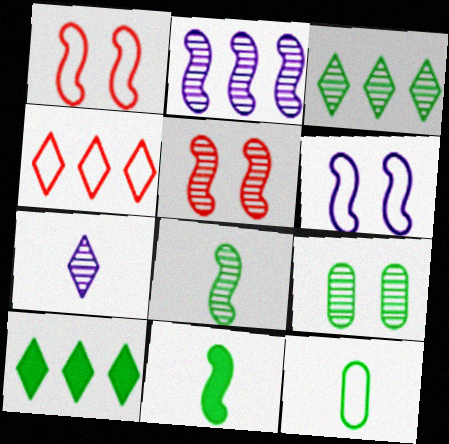[[1, 2, 11], 
[2, 5, 8], 
[3, 8, 9], 
[4, 6, 12]]